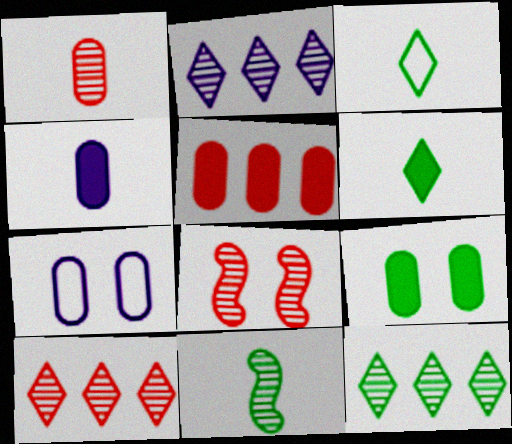[[1, 8, 10], 
[2, 10, 12], 
[4, 5, 9]]